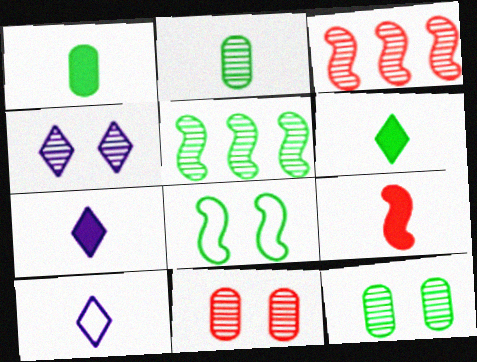[[1, 7, 9], 
[2, 3, 4], 
[2, 9, 10]]